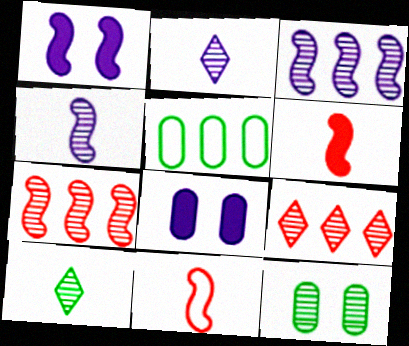[[2, 7, 12], 
[4, 9, 12]]